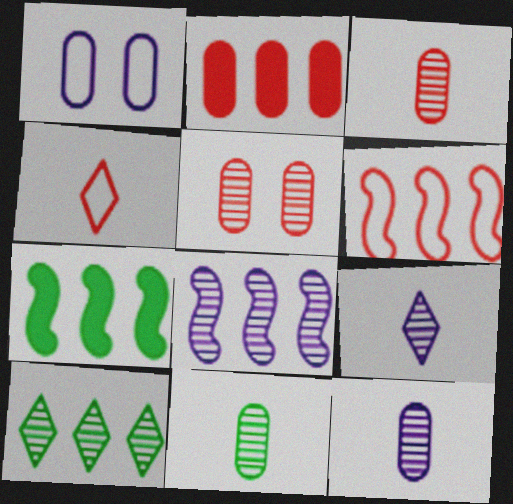[[1, 2, 11], 
[3, 11, 12], 
[6, 7, 8]]